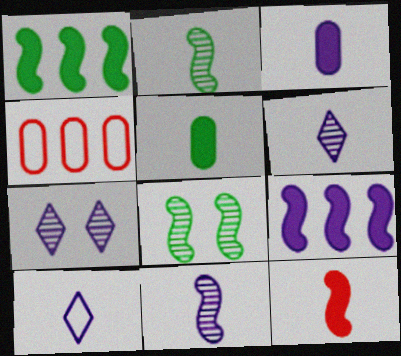[[3, 10, 11]]